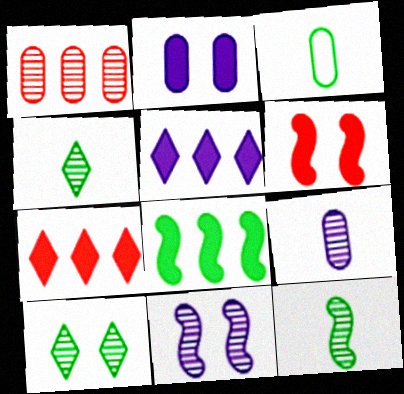[[1, 2, 3], 
[1, 4, 11], 
[3, 7, 11], 
[3, 8, 10]]